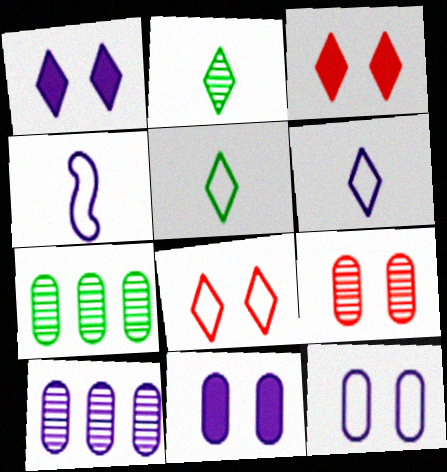[[1, 4, 10], 
[3, 4, 7]]